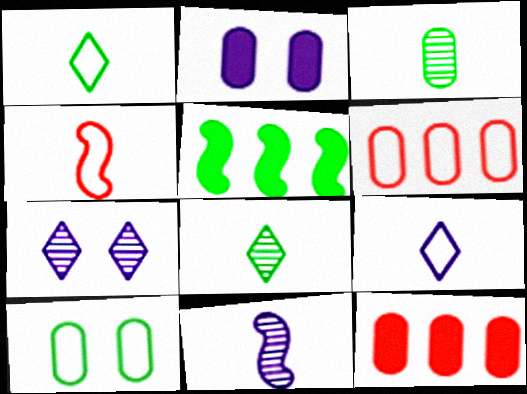[[2, 3, 6], 
[5, 8, 10]]